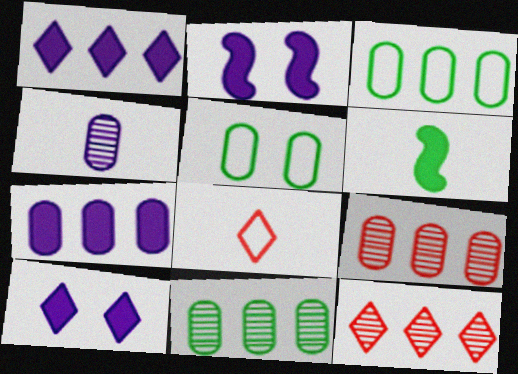[[2, 8, 11], 
[3, 7, 9], 
[4, 6, 8]]